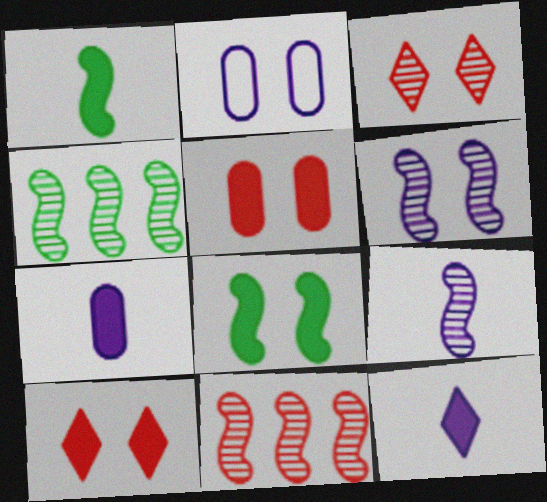[[2, 3, 8]]